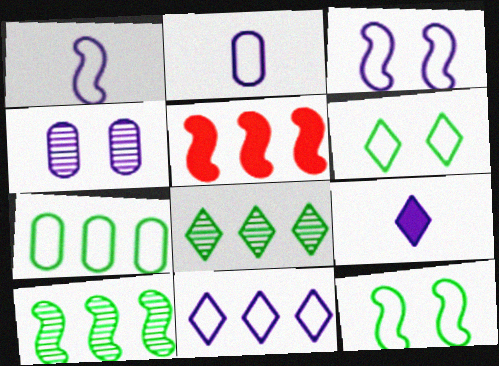[[2, 3, 11]]